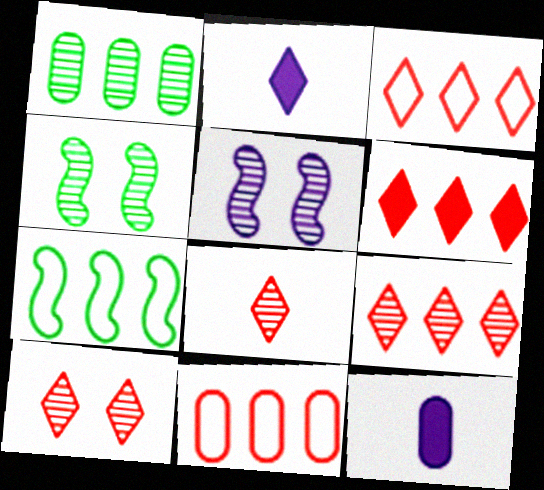[[1, 5, 8], 
[2, 4, 11], 
[3, 4, 12], 
[3, 6, 9], 
[7, 10, 12], 
[8, 9, 10]]